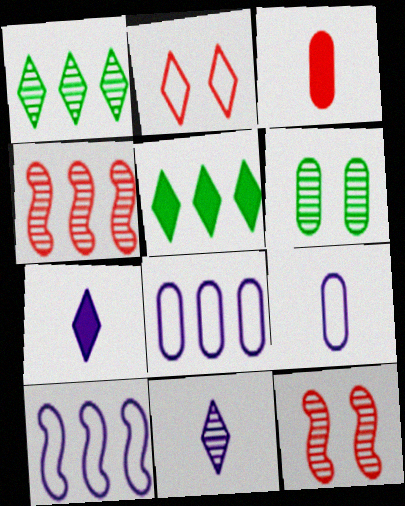[[1, 2, 7], 
[2, 3, 4], 
[2, 5, 11], 
[3, 6, 8], 
[4, 5, 8], 
[4, 6, 11], 
[5, 9, 12]]